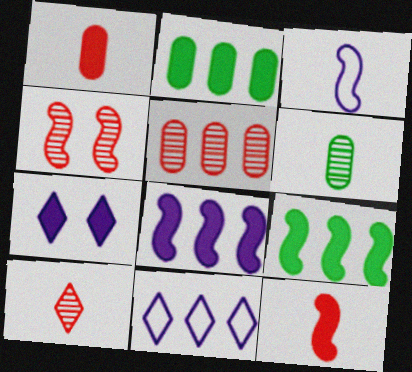[[1, 7, 9], 
[2, 7, 12], 
[3, 4, 9], 
[4, 5, 10], 
[5, 9, 11]]